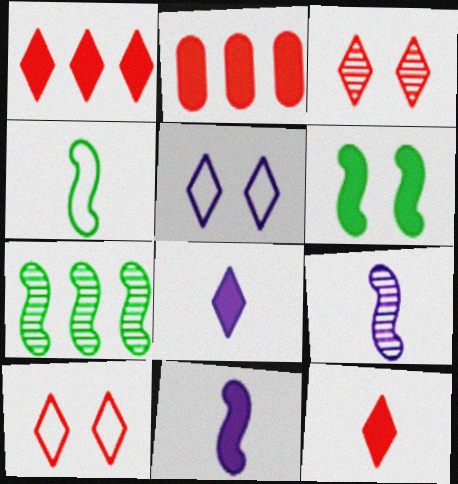[[2, 6, 8], 
[4, 6, 7]]